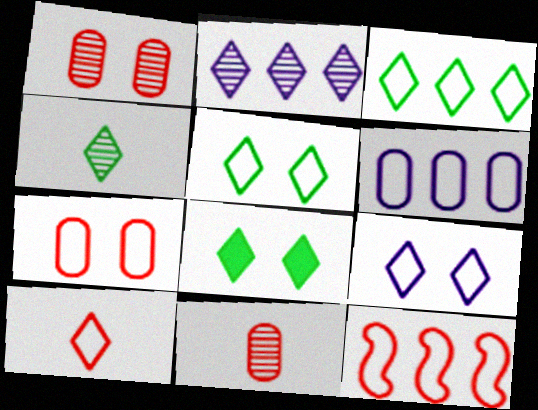[[2, 8, 10], 
[3, 4, 8], 
[3, 6, 12], 
[3, 9, 10], 
[7, 10, 12]]